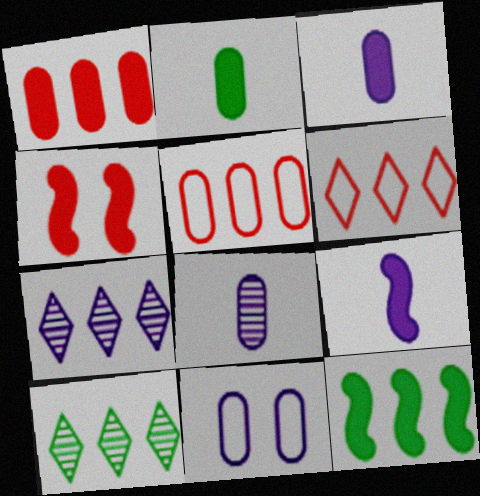[[4, 9, 12], 
[5, 7, 12], 
[7, 9, 11]]